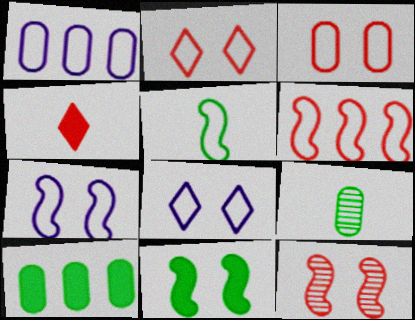[[1, 2, 5], 
[5, 6, 7], 
[7, 11, 12]]